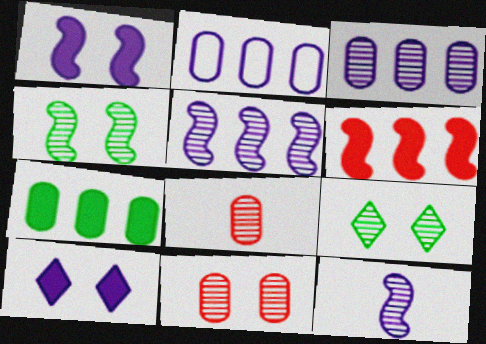[[2, 10, 12], 
[5, 8, 9]]